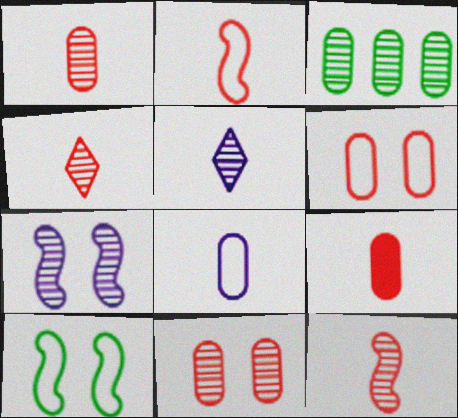[[1, 4, 12], 
[2, 4, 9], 
[3, 4, 7]]